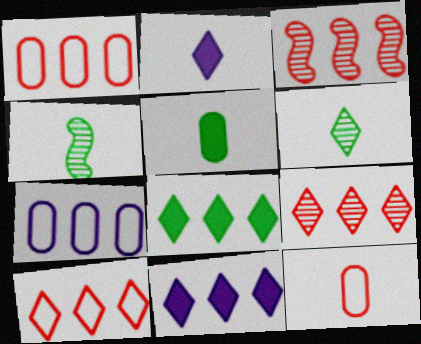[[2, 4, 12], 
[3, 7, 8]]